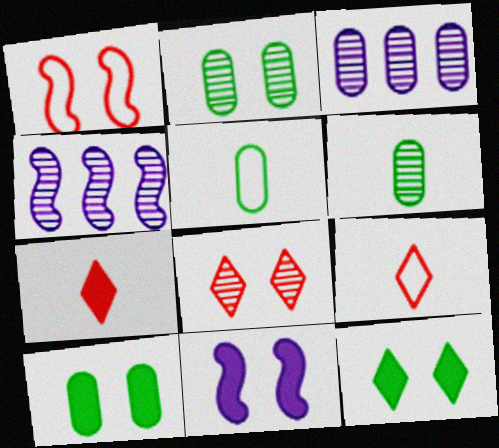[[4, 6, 8], 
[4, 9, 10]]